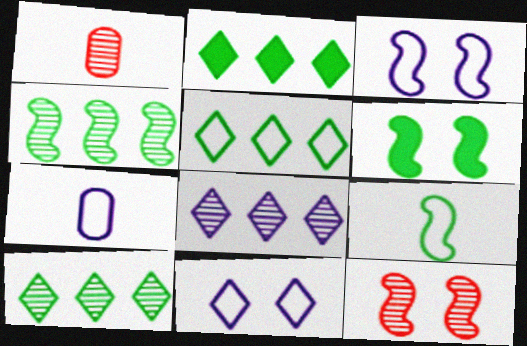[[1, 2, 3], 
[2, 5, 10], 
[2, 7, 12], 
[3, 6, 12], 
[4, 6, 9]]